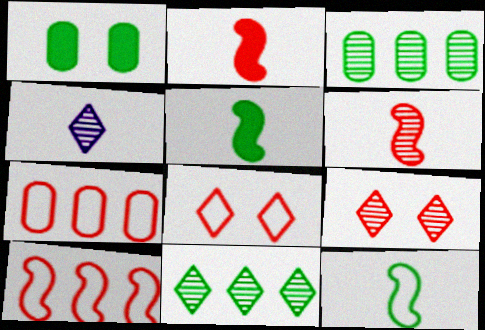[[1, 4, 10], 
[1, 11, 12], 
[2, 7, 9], 
[4, 9, 11]]